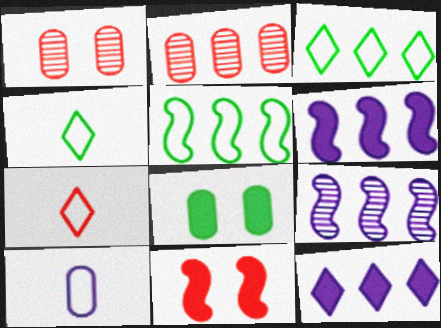[[1, 4, 6], 
[2, 3, 6], 
[2, 5, 12], 
[2, 7, 11], 
[2, 8, 10], 
[7, 8, 9]]